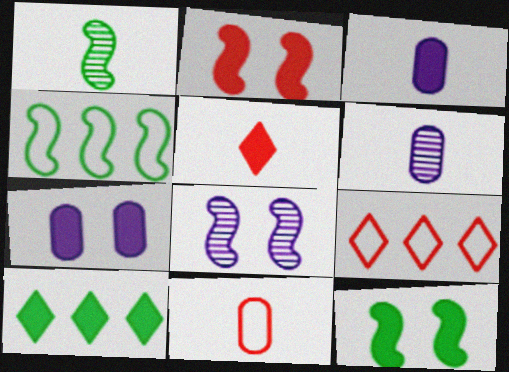[[1, 4, 12], 
[1, 7, 9], 
[2, 3, 10], 
[6, 9, 12], 
[8, 10, 11]]